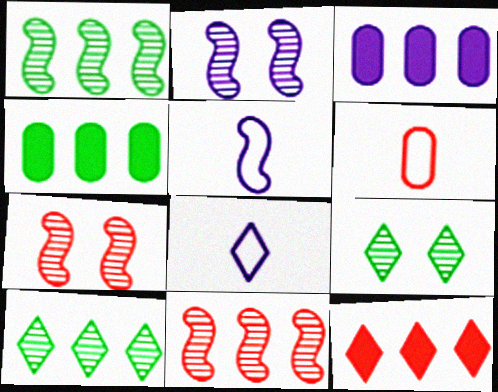[[2, 3, 8], 
[4, 7, 8], 
[6, 7, 12], 
[8, 9, 12]]